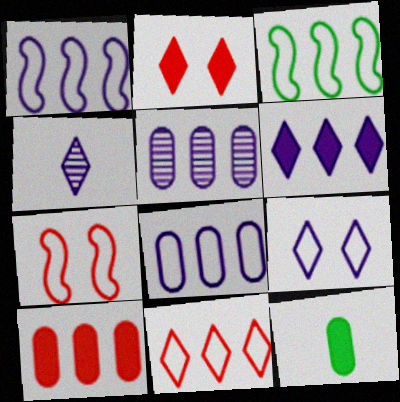[[1, 5, 6], 
[3, 8, 11], 
[4, 6, 9]]